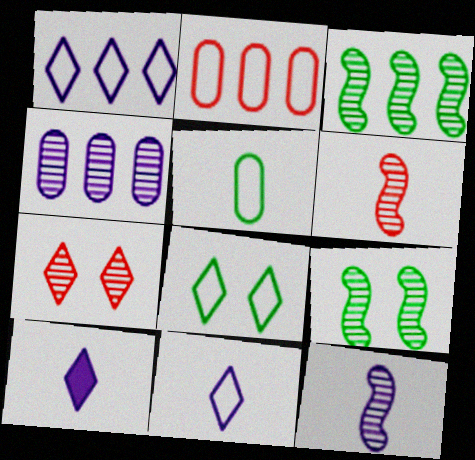[[2, 9, 10], 
[5, 6, 10]]